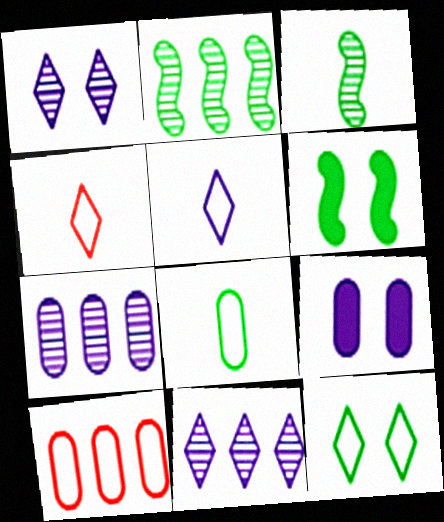[[2, 4, 9], 
[4, 6, 7]]